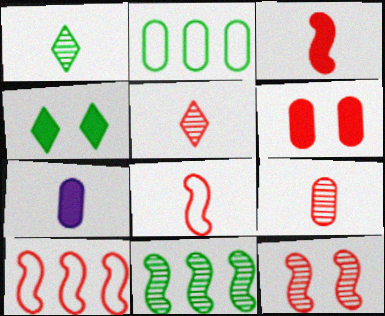[[1, 7, 8], 
[3, 10, 12], 
[5, 6, 10]]